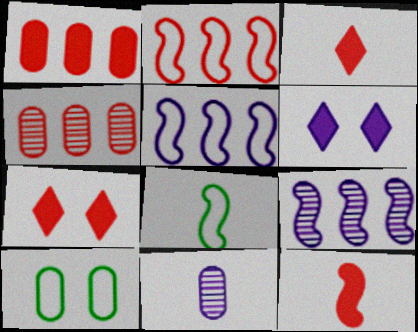[[1, 7, 12], 
[1, 10, 11], 
[3, 8, 11], 
[3, 9, 10], 
[4, 6, 8], 
[5, 6, 11]]